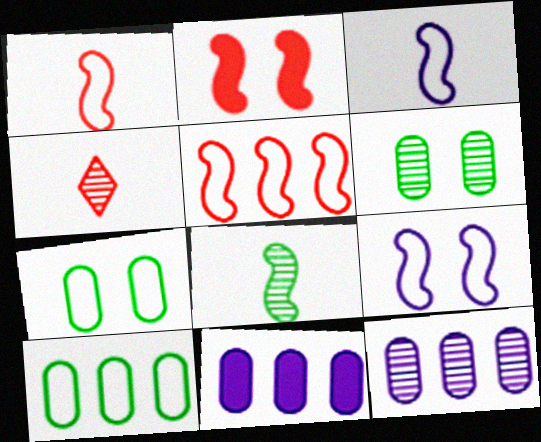[]